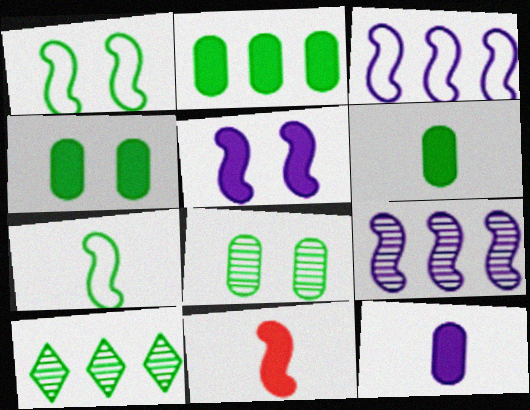[[1, 6, 10], 
[1, 9, 11], 
[2, 4, 6], 
[4, 7, 10]]